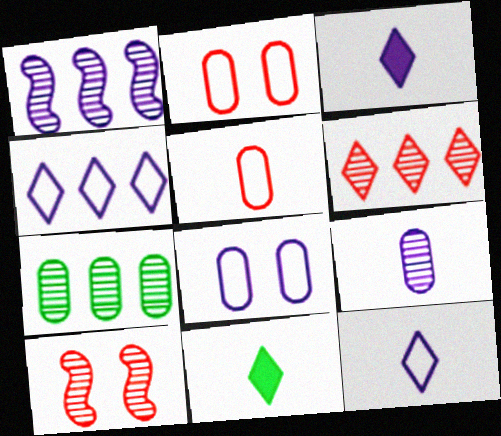[[1, 2, 11], 
[1, 3, 8], 
[1, 6, 7]]